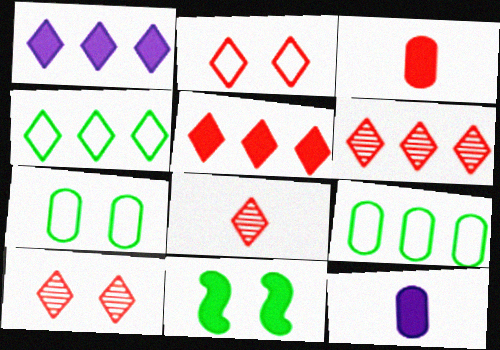[[1, 3, 11], 
[1, 4, 6], 
[2, 5, 8], 
[5, 11, 12], 
[6, 8, 10]]